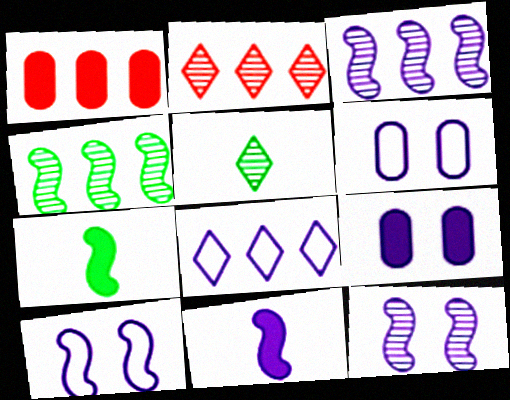[[1, 4, 8], 
[1, 5, 10], 
[2, 6, 7], 
[3, 10, 11]]